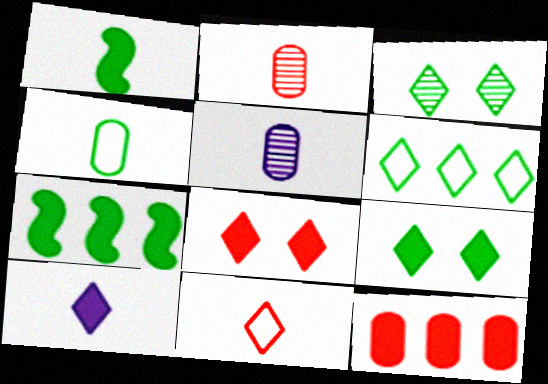[[1, 5, 11], 
[3, 4, 7]]